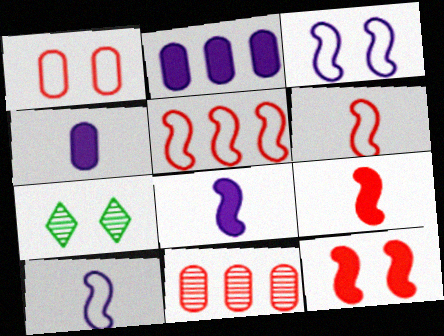[[2, 6, 7], 
[4, 5, 7]]